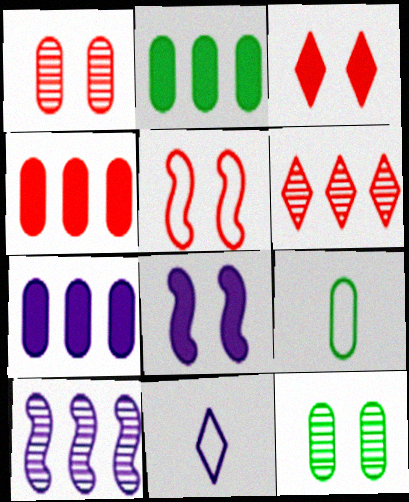[[1, 3, 5], 
[1, 7, 9], 
[2, 4, 7], 
[2, 9, 12], 
[3, 9, 10], 
[6, 8, 9]]